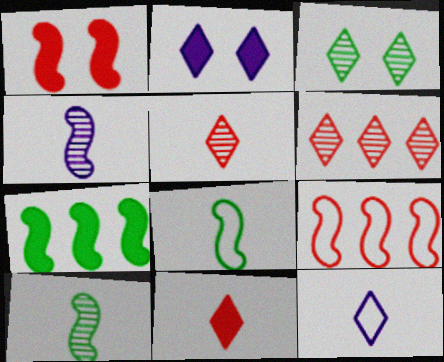[]